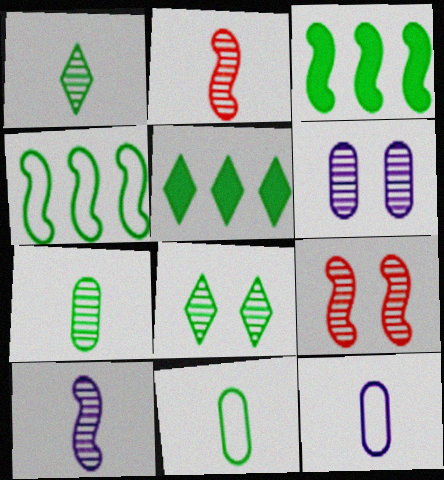[[3, 8, 11], 
[5, 9, 12], 
[6, 8, 9]]